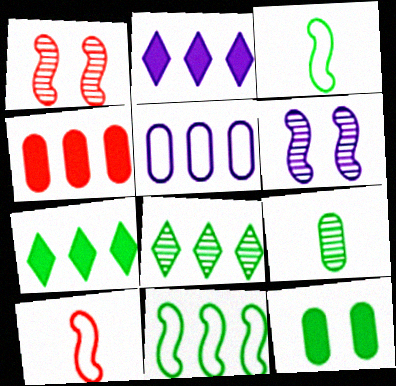[[3, 8, 12]]